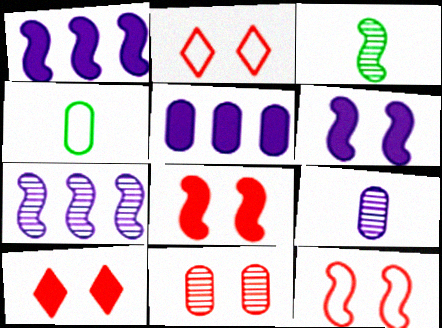[[1, 3, 12], 
[2, 3, 5], 
[2, 8, 11], 
[4, 5, 11], 
[4, 7, 10], 
[10, 11, 12]]